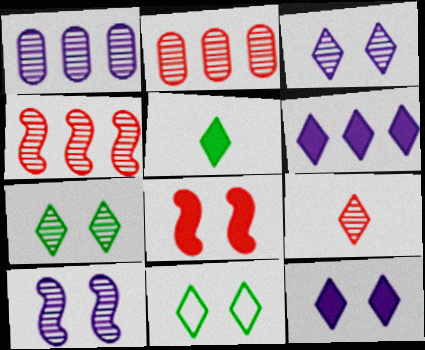[[6, 9, 11]]